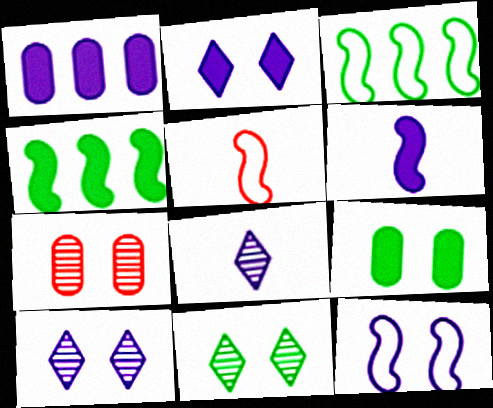[[1, 2, 6], 
[1, 5, 11], 
[1, 8, 12], 
[3, 5, 12]]